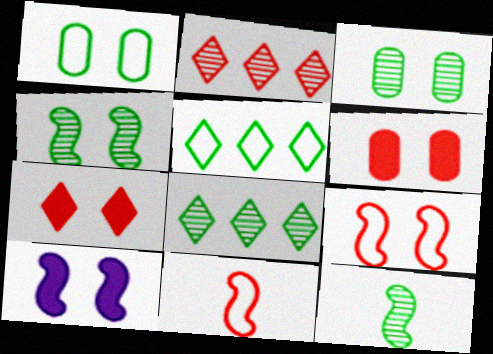[[2, 6, 11], 
[3, 8, 12], 
[4, 9, 10]]